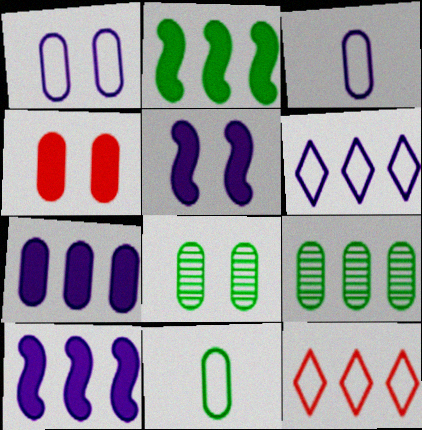[[1, 4, 8], 
[3, 4, 9], 
[9, 10, 12]]